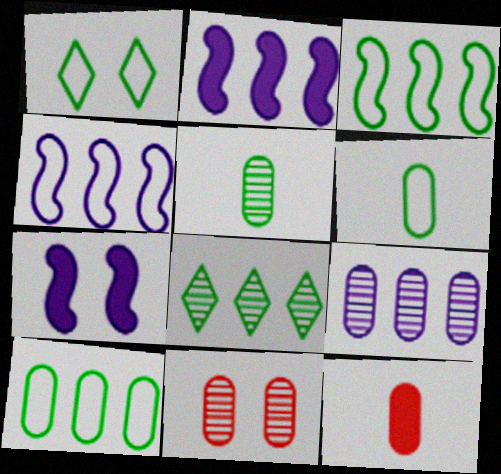[[1, 3, 6], 
[1, 7, 11], 
[5, 9, 11]]